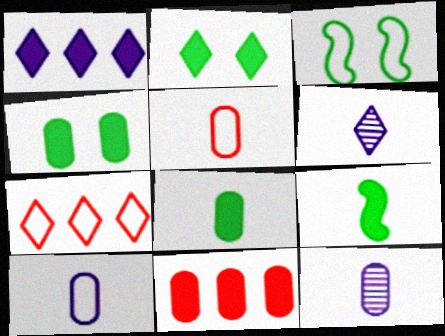[[2, 6, 7], 
[3, 6, 11], 
[3, 7, 10], 
[5, 6, 9], 
[5, 8, 12]]